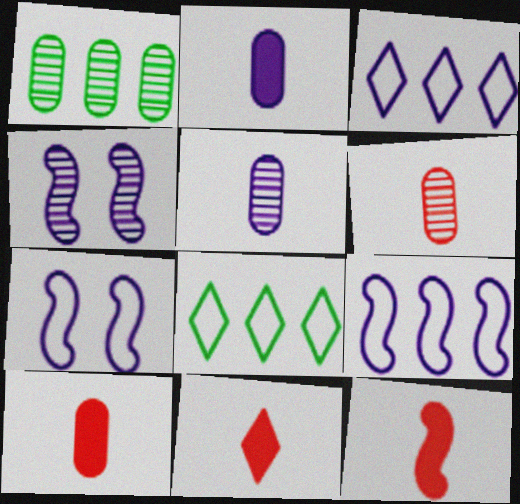[[1, 7, 11], 
[2, 3, 4], 
[4, 8, 10], 
[10, 11, 12]]